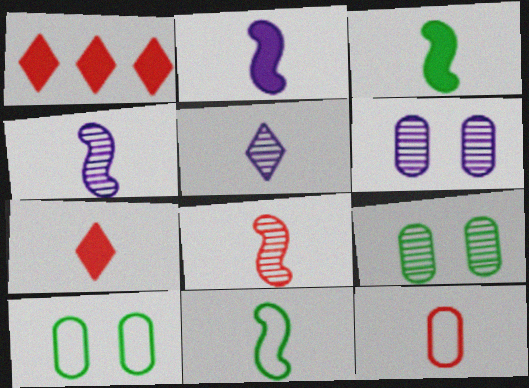[[1, 4, 10], 
[1, 6, 11], 
[2, 8, 11], 
[3, 5, 12], 
[7, 8, 12]]